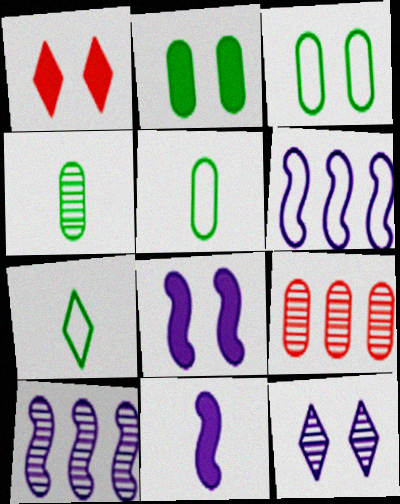[[1, 2, 8], 
[1, 4, 6], 
[1, 5, 10], 
[7, 8, 9]]